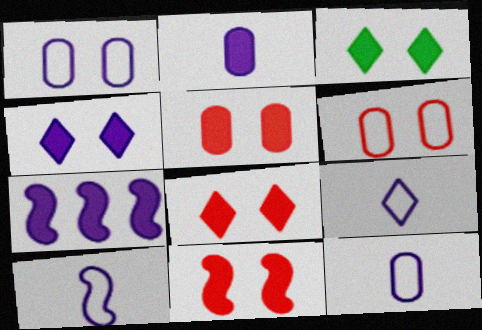[[2, 4, 7], 
[3, 4, 8], 
[5, 8, 11], 
[9, 10, 12]]